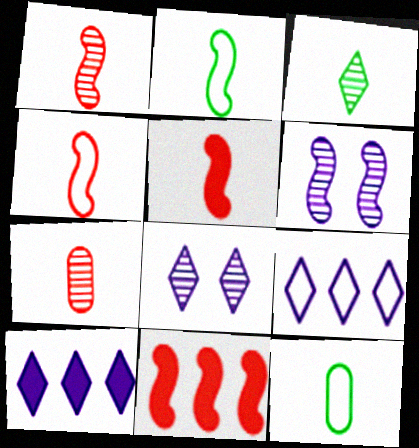[[1, 4, 5], 
[2, 6, 11], 
[8, 11, 12]]